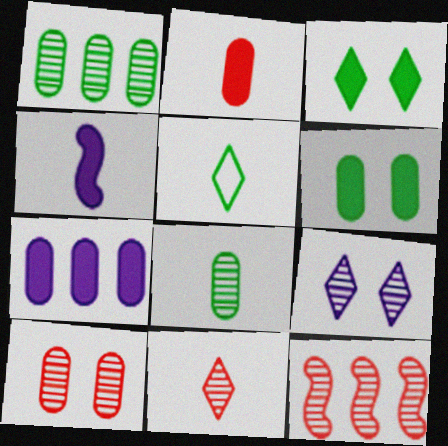[[2, 6, 7], 
[8, 9, 12], 
[10, 11, 12]]